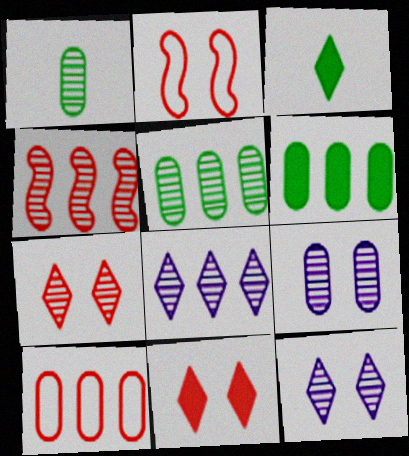[[1, 4, 12], 
[4, 5, 8]]